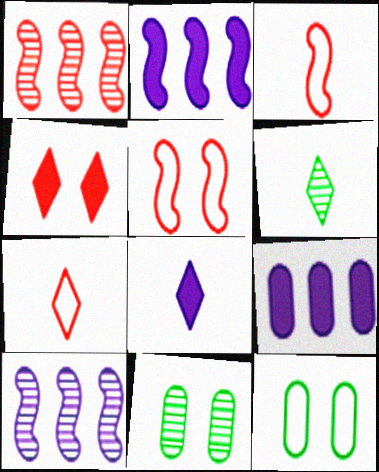[[1, 8, 12], 
[2, 7, 11], 
[5, 6, 9], 
[6, 7, 8]]